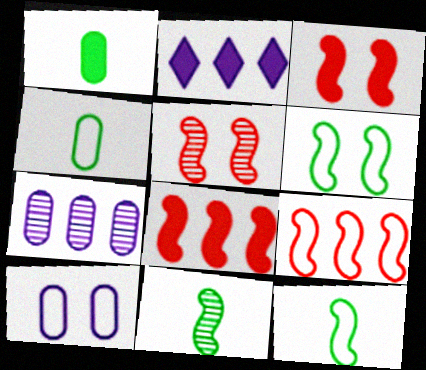[[1, 2, 3], 
[2, 4, 5]]